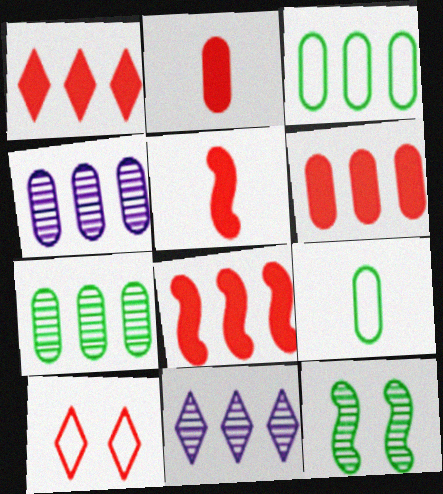[[1, 6, 8], 
[3, 4, 6], 
[3, 8, 11]]